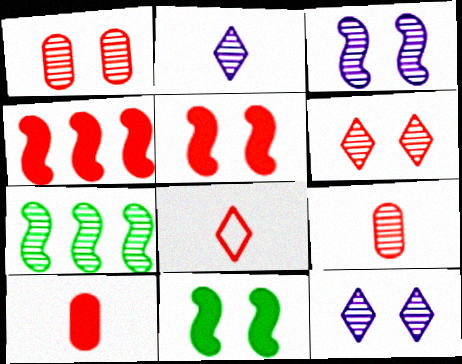[[1, 2, 7], 
[1, 4, 8], 
[7, 9, 12]]